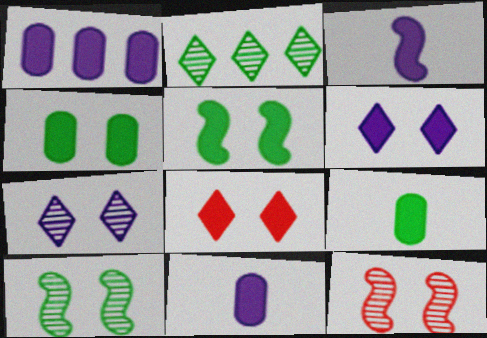[[1, 3, 6]]